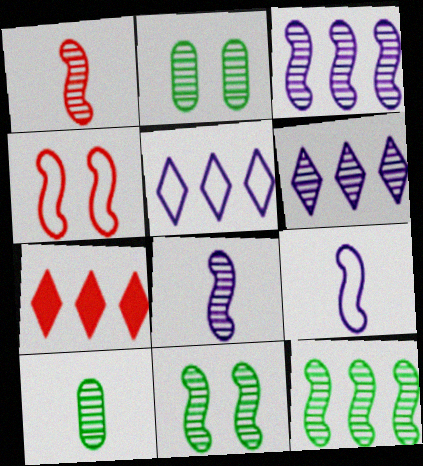[[1, 2, 6], 
[1, 3, 11], 
[2, 7, 9]]